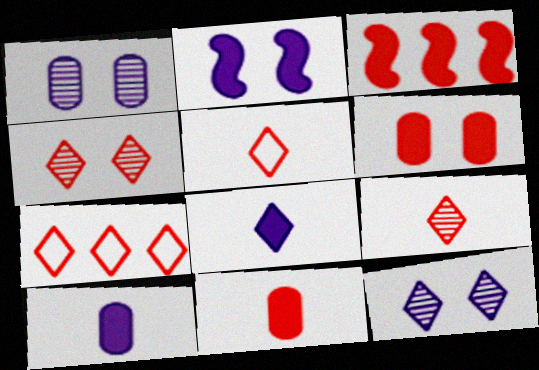[]